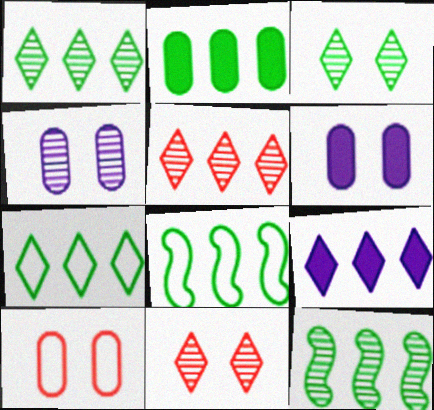[[1, 2, 8], 
[2, 7, 12], 
[5, 7, 9]]